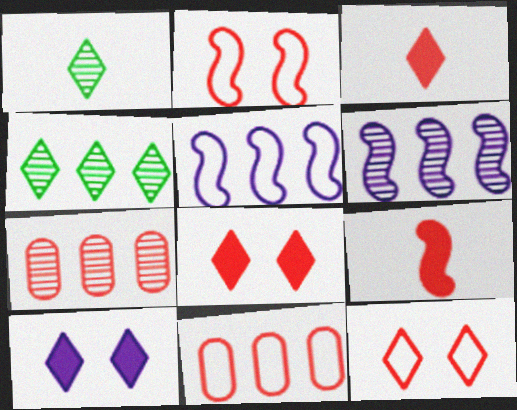[[2, 3, 7], 
[4, 6, 7], 
[7, 9, 12]]